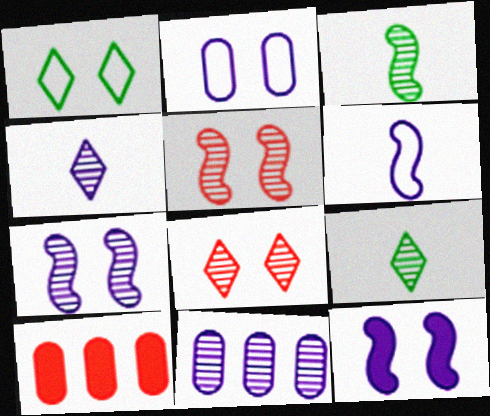[[3, 8, 11], 
[4, 7, 11], 
[5, 9, 11]]